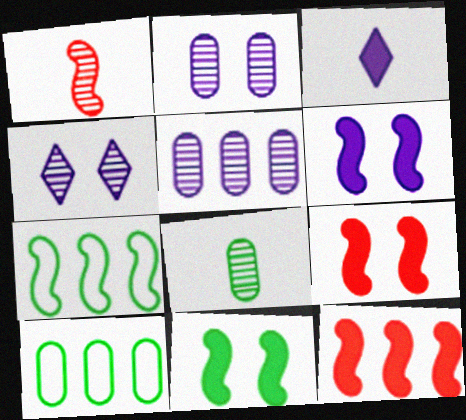[[1, 6, 7], 
[6, 9, 11]]